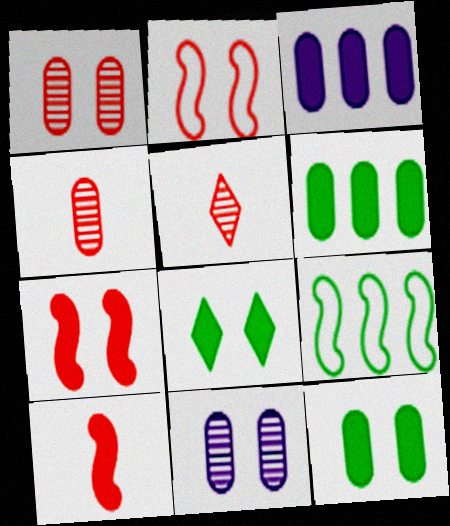[[2, 8, 11], 
[3, 8, 10]]